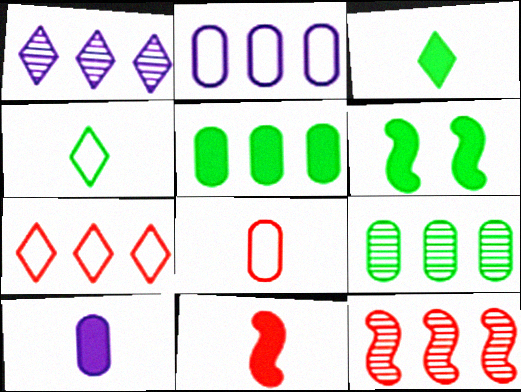[[1, 6, 8], 
[1, 9, 12], 
[3, 5, 6], 
[3, 10, 11], 
[4, 6, 9]]